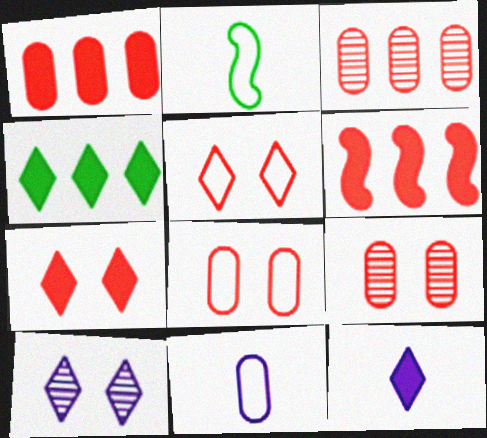[[1, 2, 10], 
[4, 7, 12]]